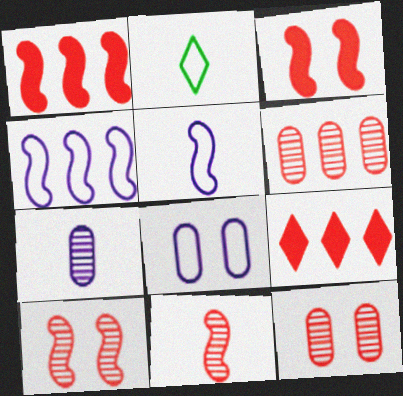[]